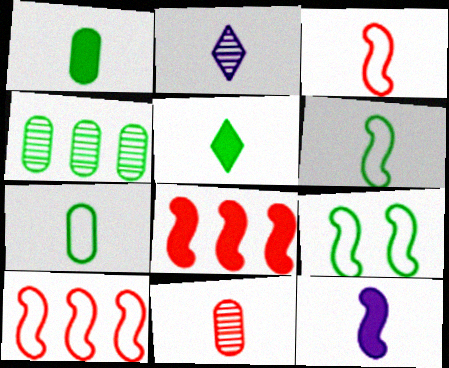[[1, 2, 3], 
[4, 5, 9]]